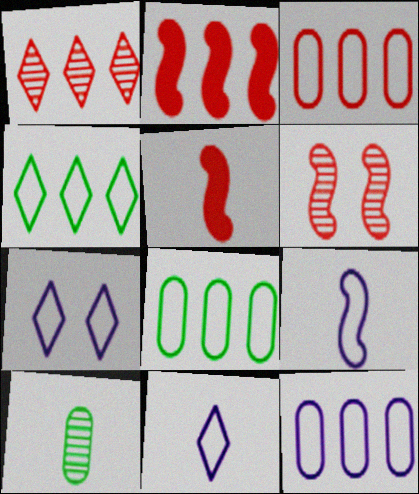[[1, 2, 3], 
[2, 7, 10], 
[3, 8, 12], 
[5, 10, 11], 
[7, 9, 12]]